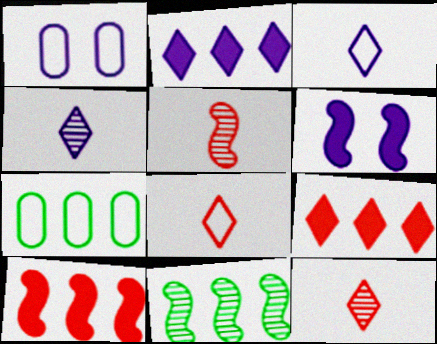[[6, 7, 12]]